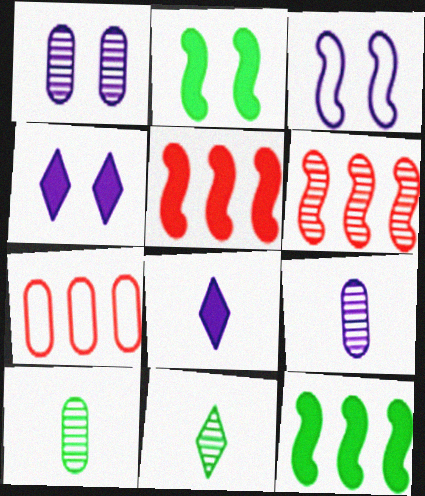[[1, 3, 4], 
[1, 6, 11]]